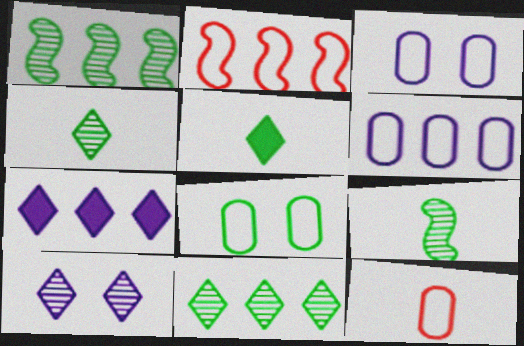[[1, 5, 8], 
[6, 8, 12]]